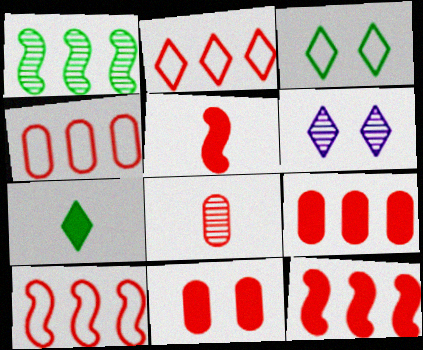[[1, 6, 8], 
[2, 4, 10], 
[2, 6, 7], 
[4, 8, 11]]